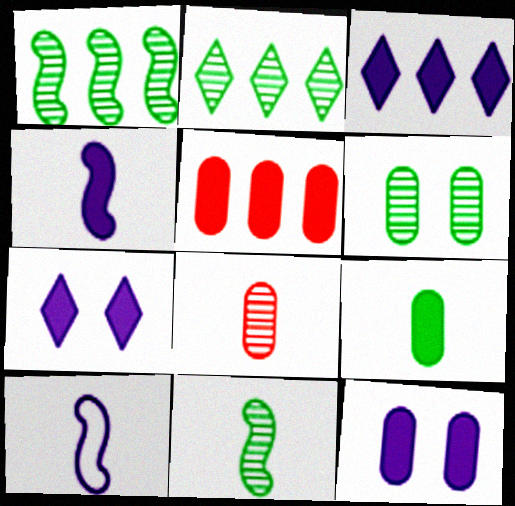[[2, 6, 11], 
[3, 4, 12], 
[5, 9, 12]]